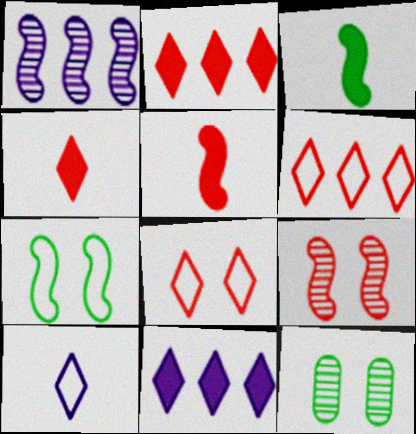[[1, 5, 7]]